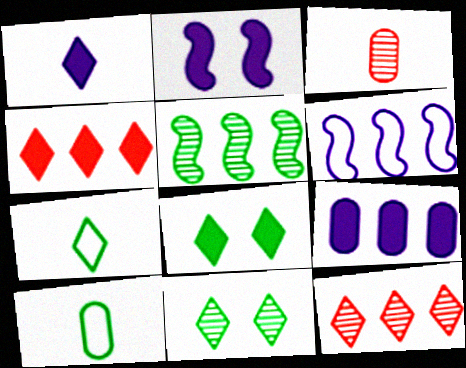[[1, 2, 9], 
[1, 4, 8], 
[2, 10, 12], 
[3, 6, 8], 
[5, 8, 10]]